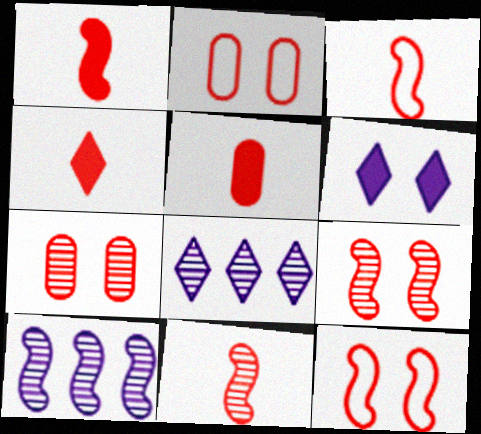[[1, 3, 11], 
[1, 4, 5]]